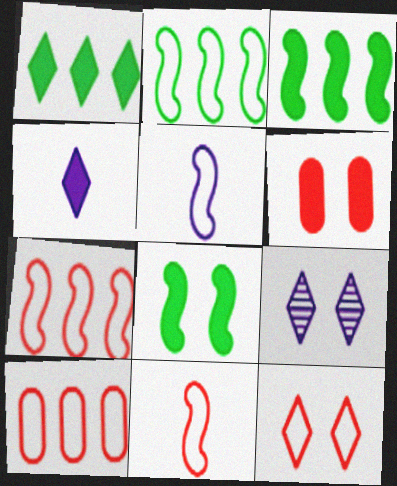[[3, 4, 6], 
[10, 11, 12]]